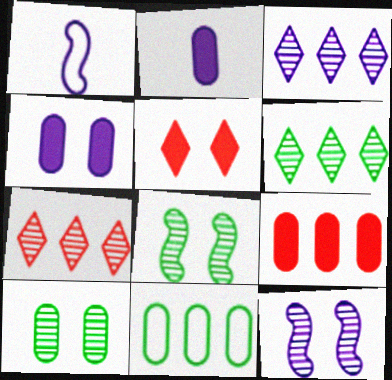[[1, 3, 4], 
[3, 6, 7]]